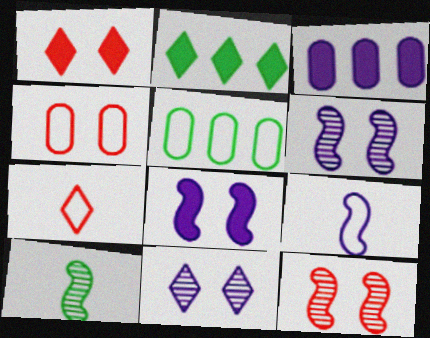[[1, 4, 12], 
[2, 7, 11], 
[3, 9, 11]]